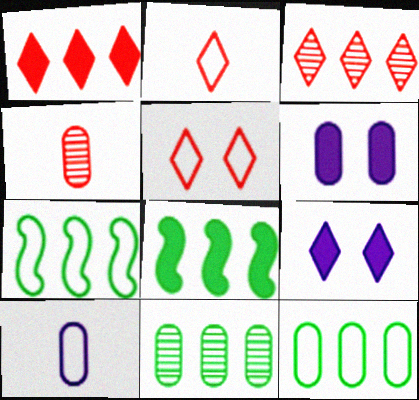[[4, 6, 12], 
[4, 7, 9], 
[5, 7, 10]]